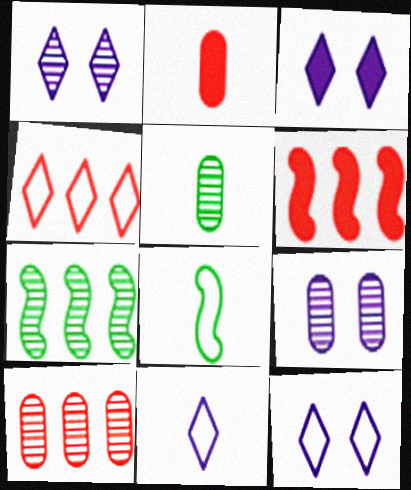[[1, 3, 12], 
[2, 7, 12], 
[3, 8, 10], 
[4, 6, 10], 
[5, 6, 12], 
[5, 9, 10]]